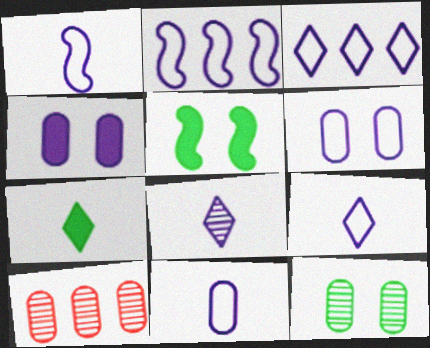[[1, 3, 6], 
[1, 9, 11], 
[2, 4, 8], 
[2, 6, 9], 
[5, 9, 10]]